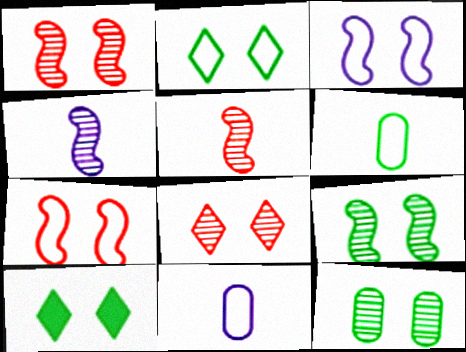[]